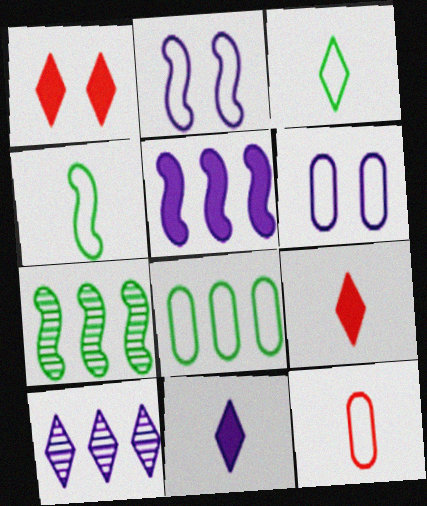[[1, 3, 10], 
[6, 7, 9], 
[6, 8, 12]]